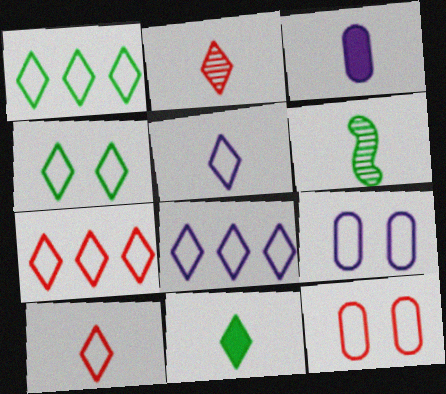[[1, 7, 8], 
[2, 5, 11], 
[3, 6, 10], 
[4, 5, 7], 
[4, 8, 10]]